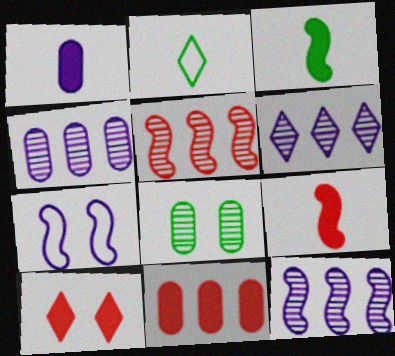[[1, 6, 7], 
[2, 6, 10], 
[3, 5, 7], 
[4, 6, 12], 
[7, 8, 10], 
[9, 10, 11]]